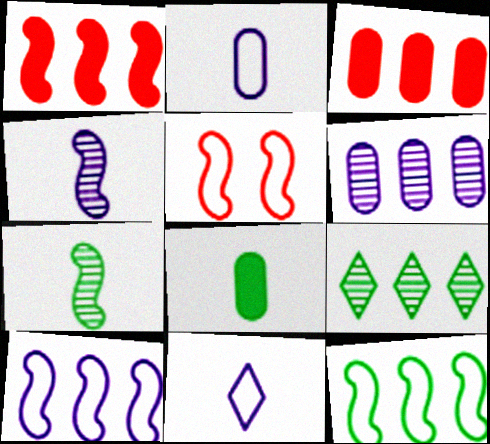[[3, 9, 10]]